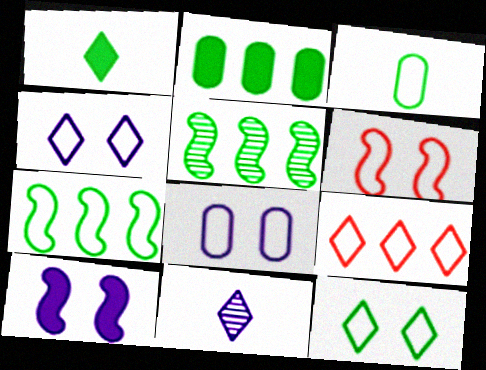[[2, 6, 11], 
[3, 7, 12], 
[6, 8, 12]]